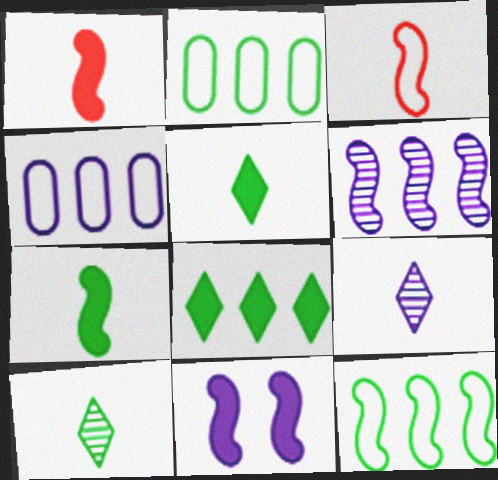[[4, 9, 11]]